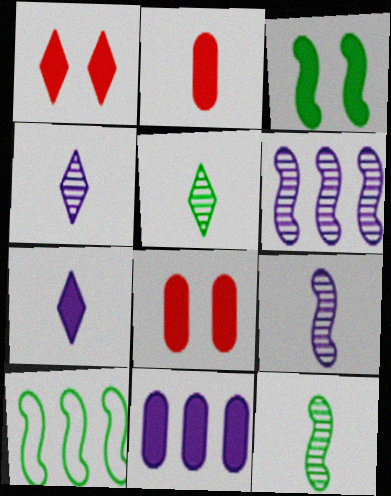[[3, 10, 12], 
[4, 8, 10]]